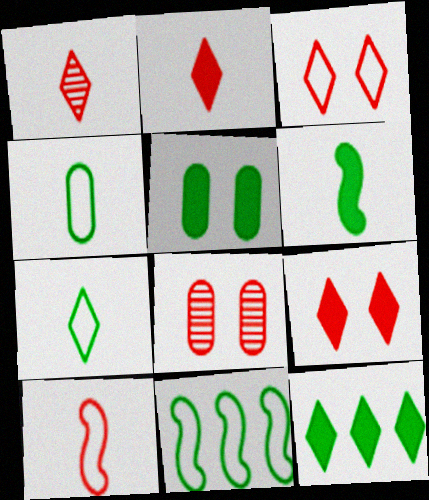[[5, 6, 12]]